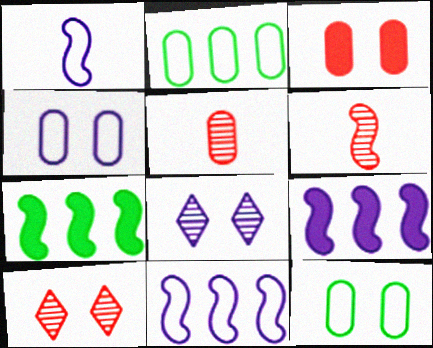[]